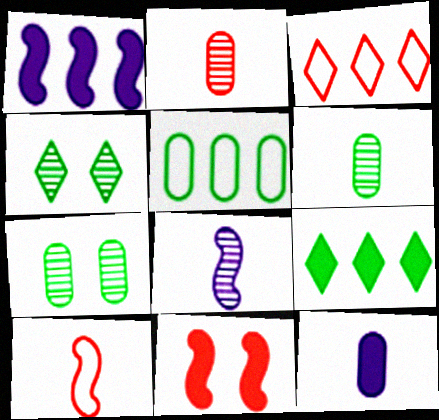[[2, 3, 11], 
[9, 11, 12]]